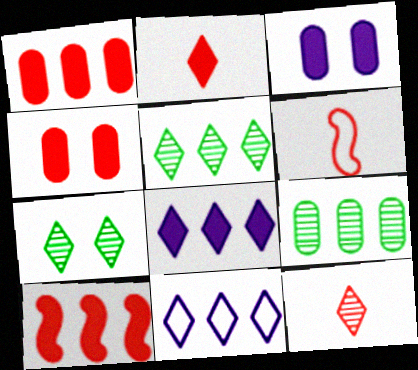[[2, 4, 10], 
[2, 7, 11], 
[3, 5, 6], 
[9, 10, 11]]